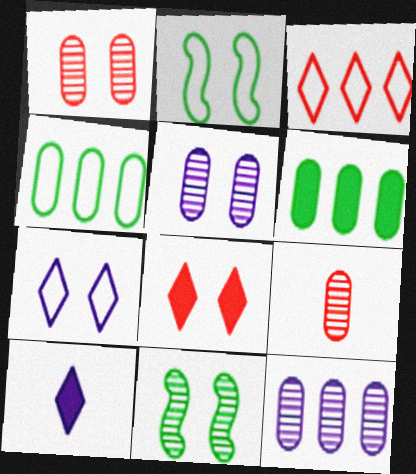[[2, 5, 8]]